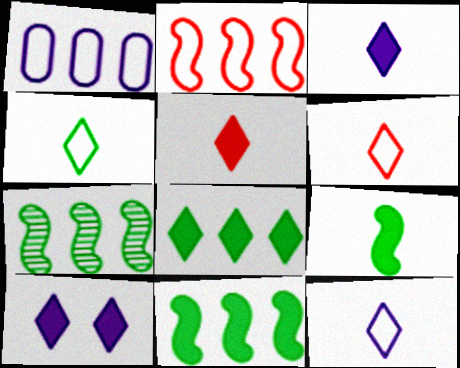[[4, 6, 12], 
[5, 8, 10]]